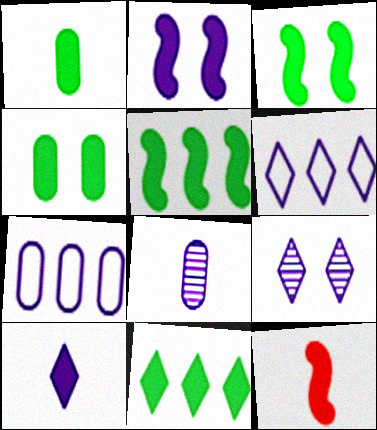[[1, 3, 11], 
[1, 10, 12], 
[2, 5, 12], 
[2, 6, 8], 
[6, 9, 10]]